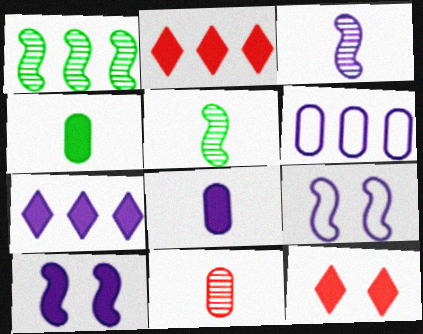[[1, 2, 6], 
[2, 4, 10], 
[5, 6, 12], 
[7, 8, 10]]